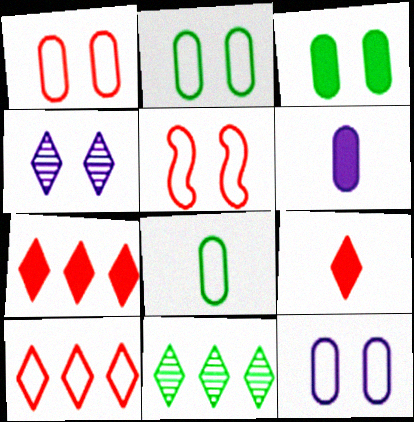[[1, 2, 12], 
[3, 4, 5], 
[5, 6, 11]]